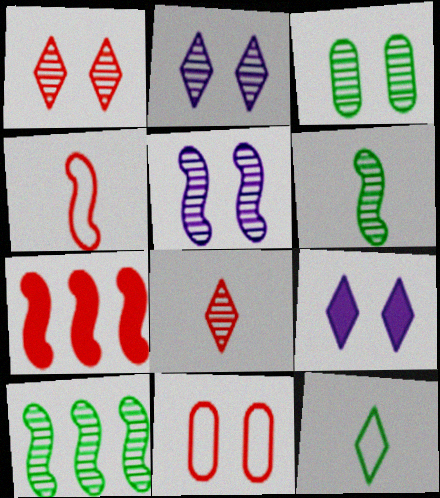[[1, 3, 5], 
[7, 8, 11]]